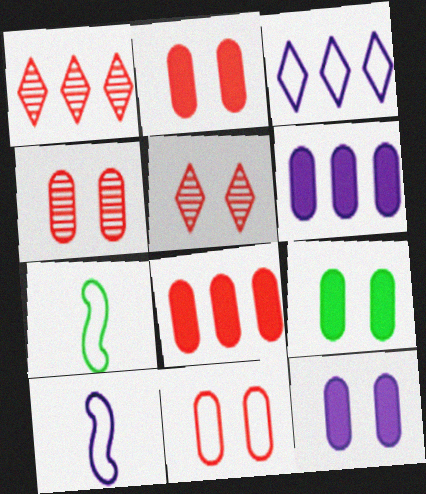[[1, 7, 12], 
[1, 9, 10], 
[2, 4, 11], 
[2, 9, 12], 
[3, 7, 11], 
[5, 6, 7]]